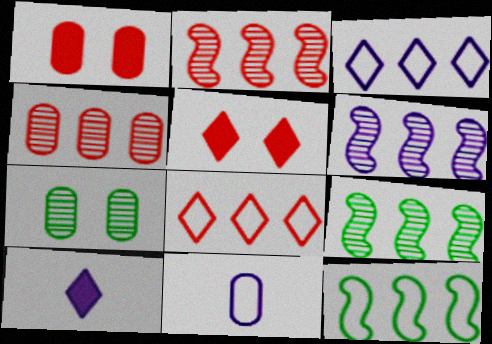[[2, 6, 9], 
[5, 9, 11]]